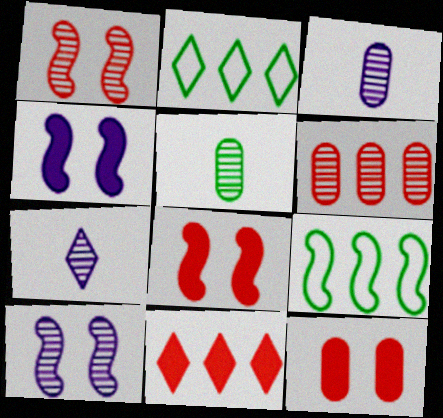[[2, 3, 8], 
[7, 9, 12]]